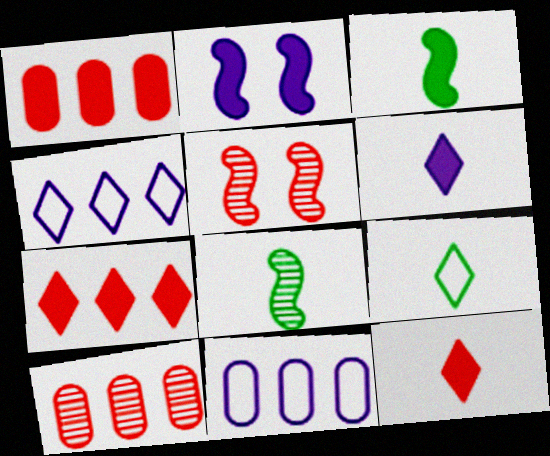[[2, 9, 10]]